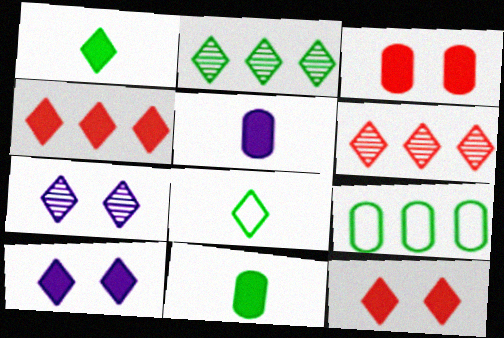[[1, 4, 10], 
[4, 7, 8], 
[6, 8, 10]]